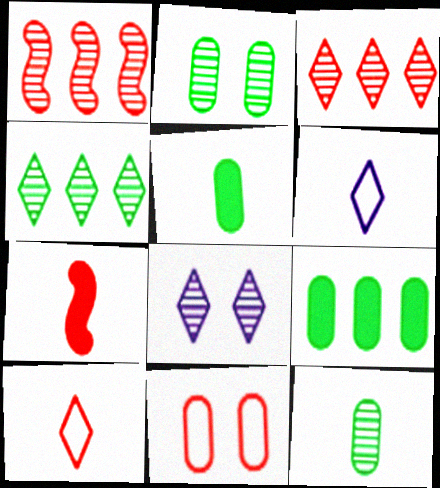[[1, 8, 12], 
[3, 7, 11], 
[6, 7, 12]]